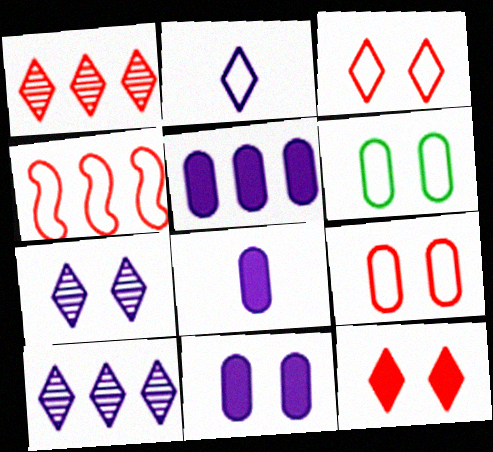[[2, 4, 6], 
[5, 8, 11]]